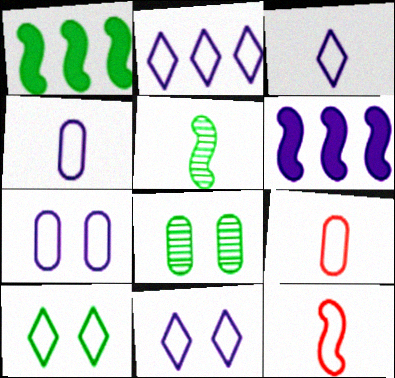[[2, 3, 11]]